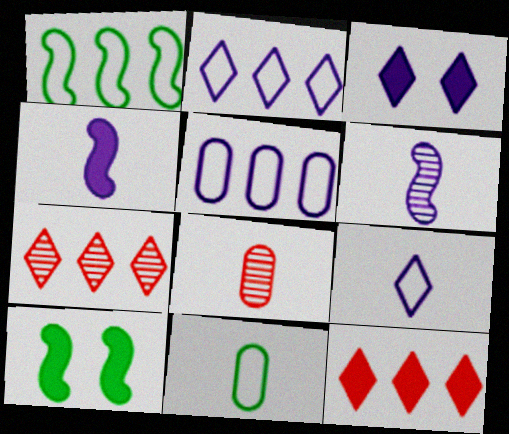[[1, 3, 8], 
[2, 8, 10], 
[3, 5, 6]]